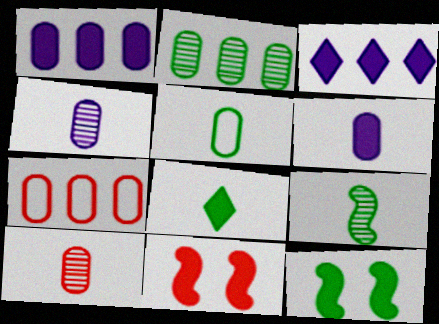[[1, 2, 7], 
[1, 8, 11], 
[5, 6, 10], 
[5, 8, 9]]